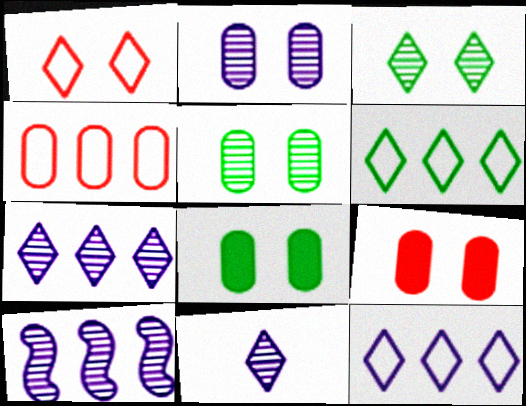[[2, 10, 11]]